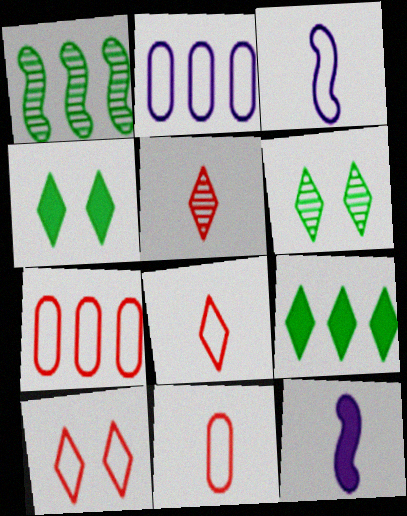[[6, 7, 12]]